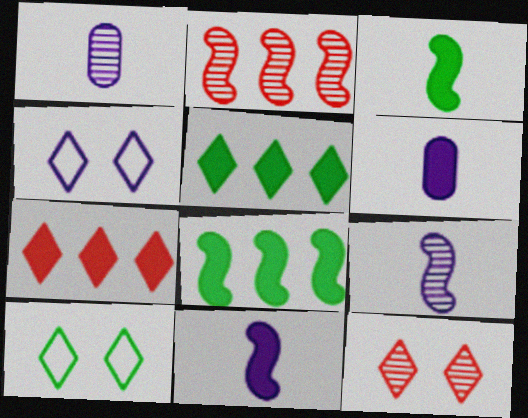[[2, 6, 10]]